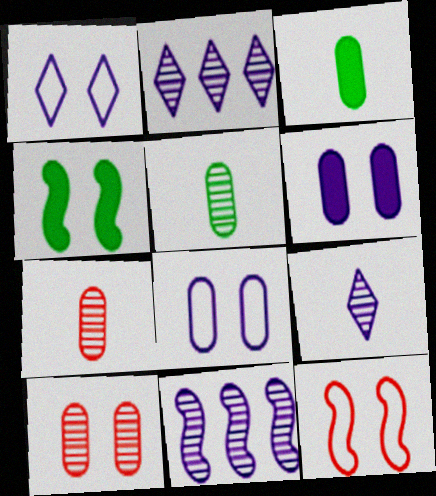[[1, 4, 10], 
[2, 3, 12]]